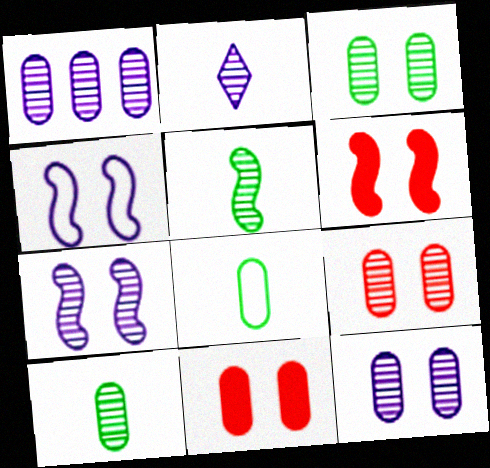[[1, 2, 7], 
[1, 8, 11], 
[1, 9, 10], 
[3, 9, 12]]